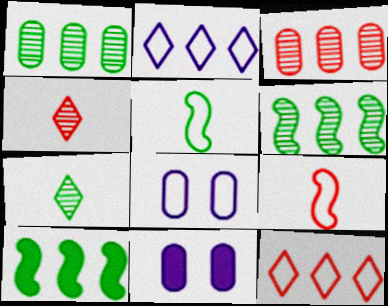[[2, 3, 10], 
[4, 8, 10], 
[5, 8, 12]]